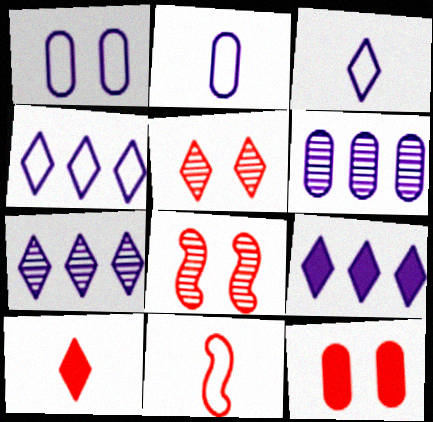[[4, 7, 9]]